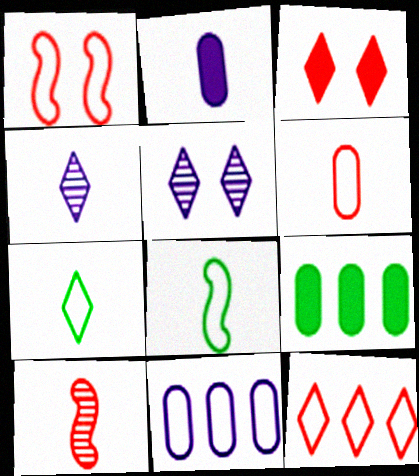[[1, 4, 9], 
[1, 6, 12], 
[1, 7, 11], 
[2, 7, 10]]